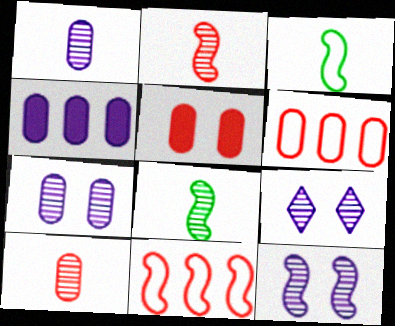[[5, 6, 10], 
[7, 9, 12]]